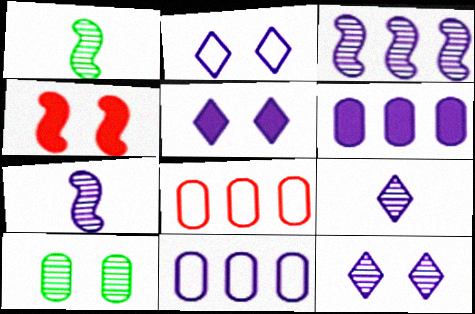[[1, 5, 8], 
[2, 4, 10], 
[2, 5, 12], 
[2, 6, 7], 
[5, 7, 11]]